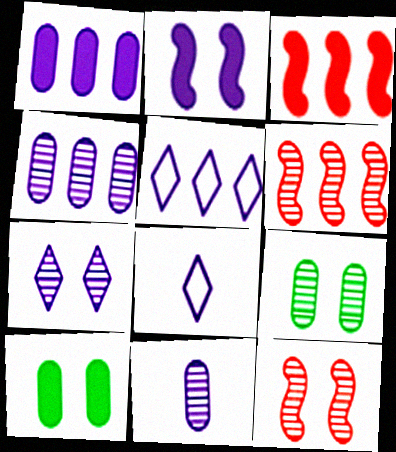[[2, 4, 8], 
[2, 5, 11], 
[3, 8, 9], 
[6, 8, 10], 
[7, 9, 12]]